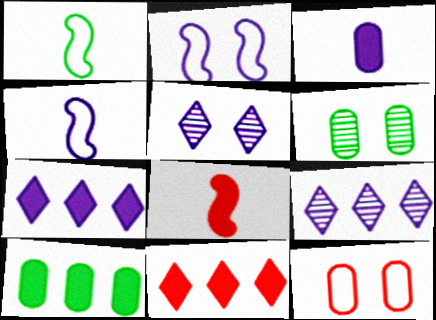[[2, 3, 9], 
[4, 6, 11]]